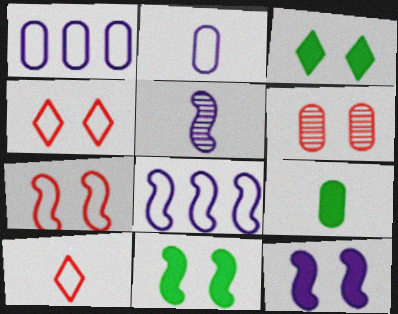[[1, 6, 9], 
[5, 8, 12], 
[5, 9, 10]]